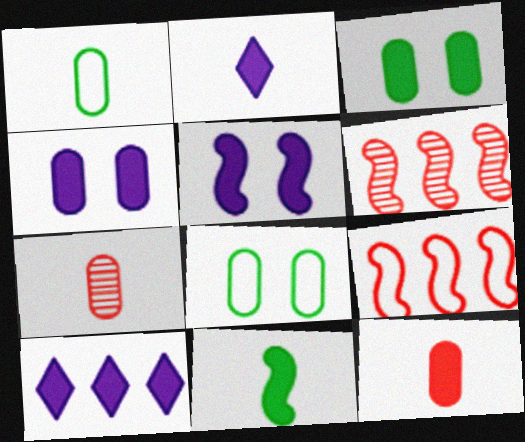[[2, 6, 8], 
[2, 11, 12]]